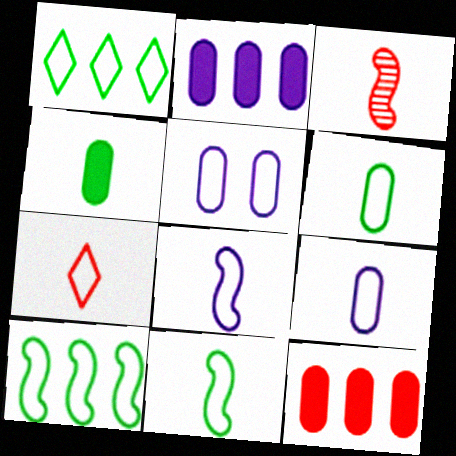[[5, 7, 10], 
[6, 7, 8], 
[7, 9, 11]]